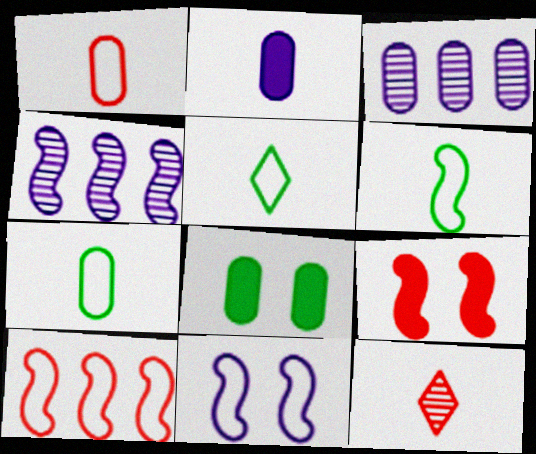[[1, 3, 8], 
[2, 6, 12], 
[3, 5, 9], 
[4, 6, 9], 
[5, 6, 7], 
[6, 10, 11]]